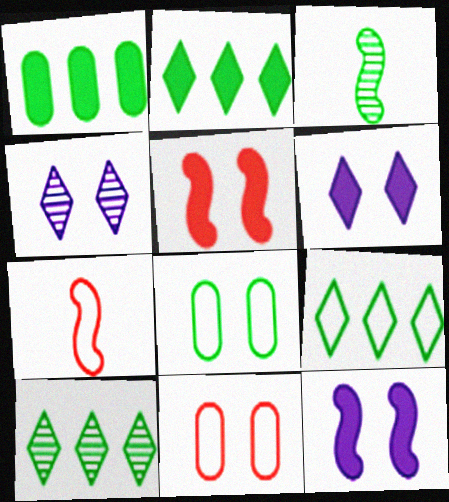[[1, 4, 7], 
[2, 3, 8], 
[2, 9, 10], 
[4, 5, 8]]